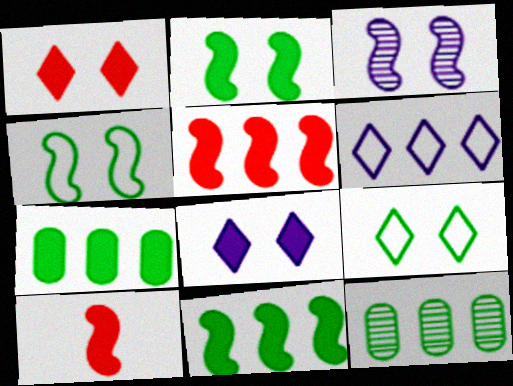[[5, 6, 12], 
[7, 8, 10]]